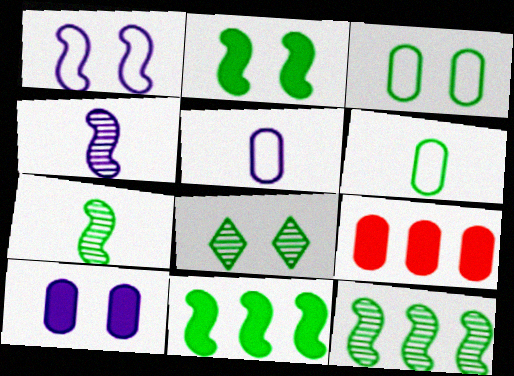[[2, 3, 8], 
[6, 8, 11]]